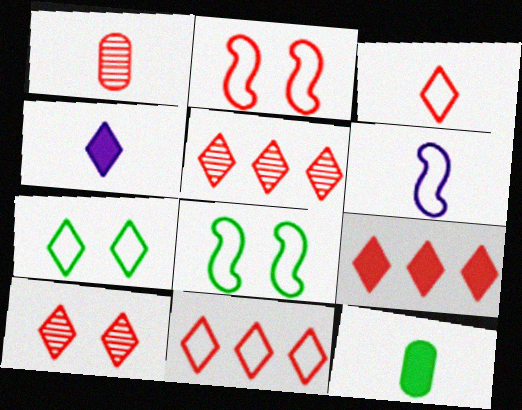[[1, 2, 9], 
[3, 9, 10], 
[4, 5, 7], 
[5, 9, 11]]